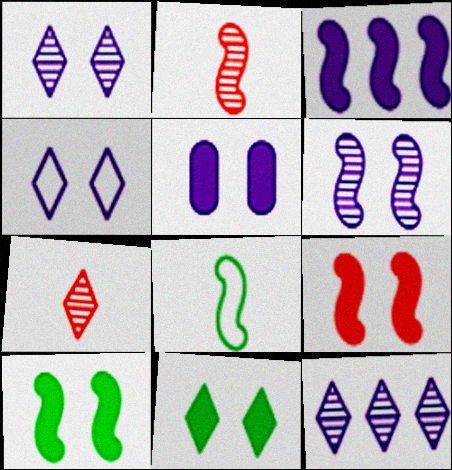[[4, 5, 6], 
[5, 9, 11]]